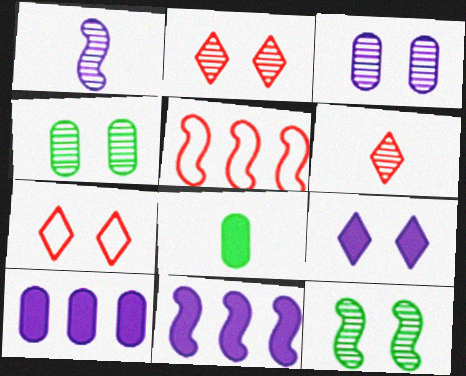[[2, 3, 12]]